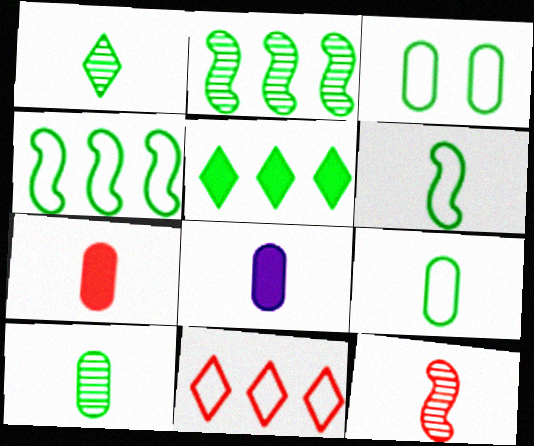[]